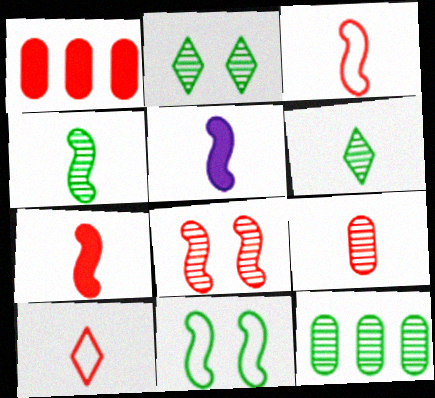[[1, 8, 10], 
[2, 4, 12], 
[3, 4, 5], 
[7, 9, 10]]